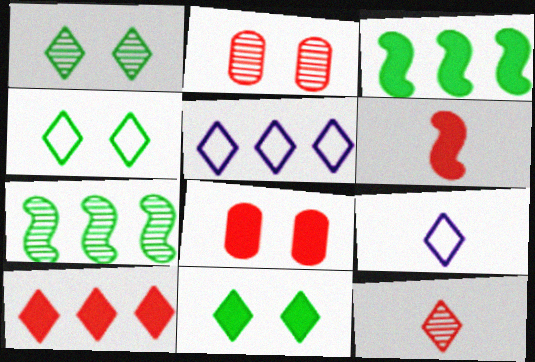[[1, 4, 11], 
[1, 9, 10], 
[2, 3, 9], 
[5, 11, 12], 
[6, 8, 10], 
[7, 8, 9]]